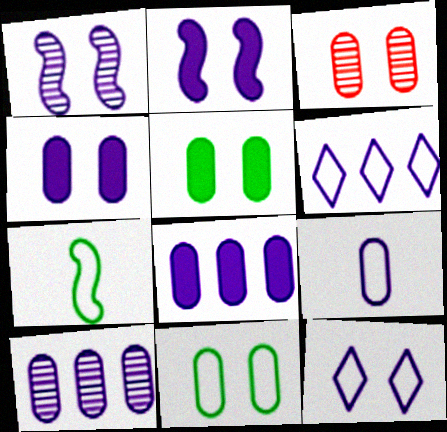[[1, 4, 12], 
[3, 4, 11], 
[4, 9, 10]]